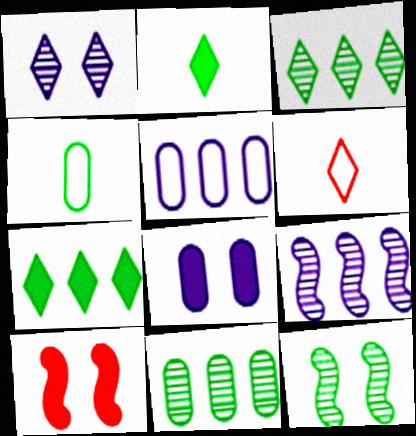[[1, 6, 7], 
[4, 7, 12]]